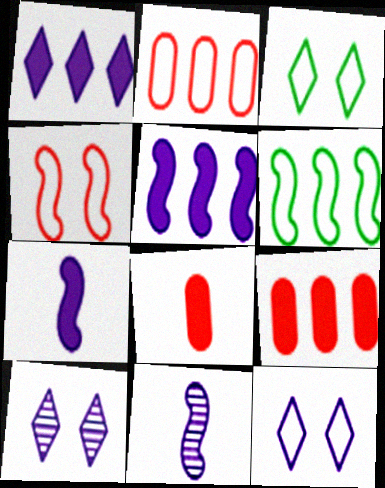[[3, 9, 11], 
[6, 8, 10]]